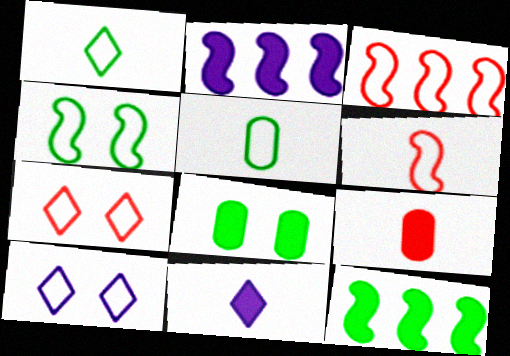[[3, 5, 10]]